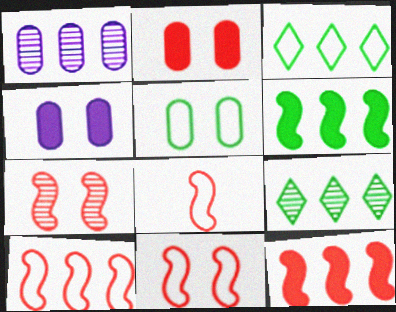[[1, 3, 12], 
[4, 8, 9], 
[7, 8, 12], 
[8, 10, 11]]